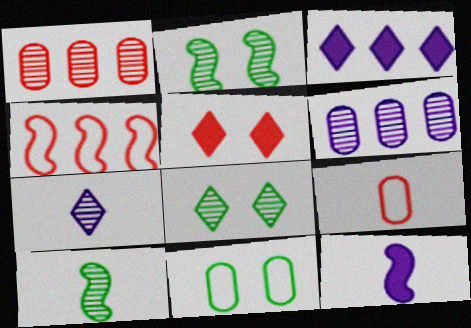[[1, 2, 7], 
[2, 3, 9], 
[2, 4, 12]]